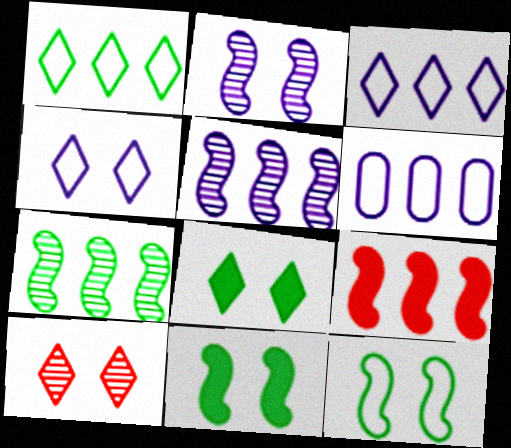[[4, 8, 10]]